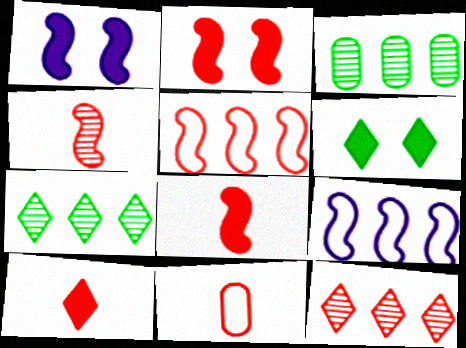[[1, 7, 11], 
[2, 4, 5], 
[2, 11, 12], 
[4, 10, 11]]